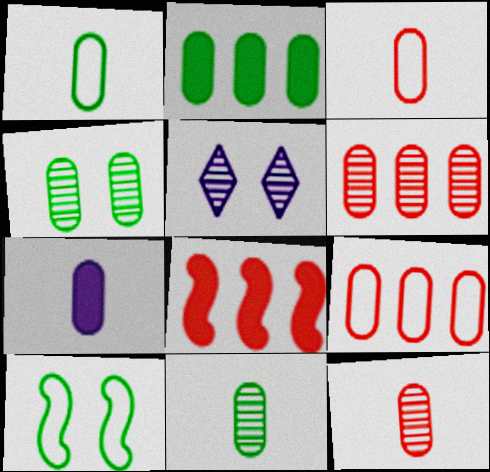[[1, 2, 4], 
[1, 5, 8], 
[1, 7, 12], 
[3, 7, 11], 
[4, 7, 9]]